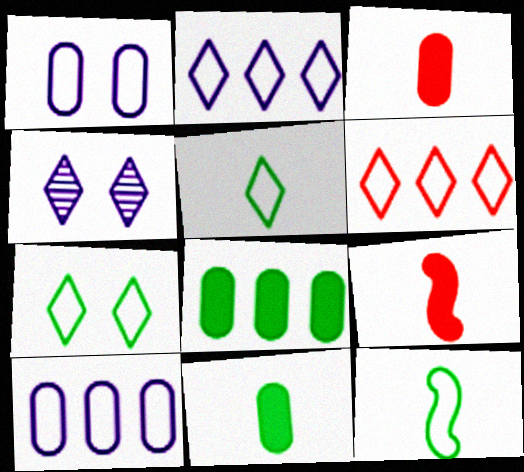[[1, 6, 12]]